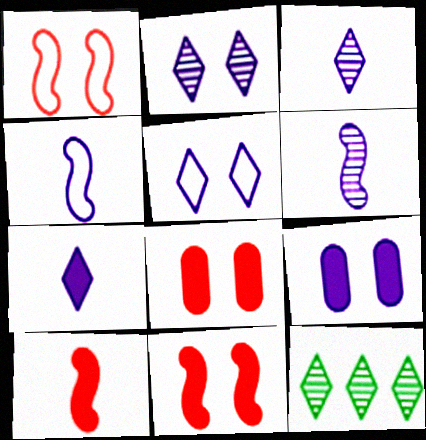[[4, 8, 12]]